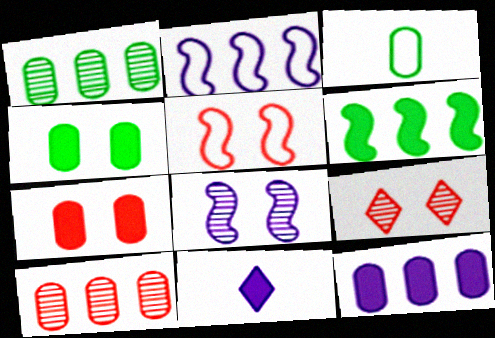[[1, 3, 4], 
[1, 5, 11], 
[5, 7, 9], 
[6, 7, 11]]